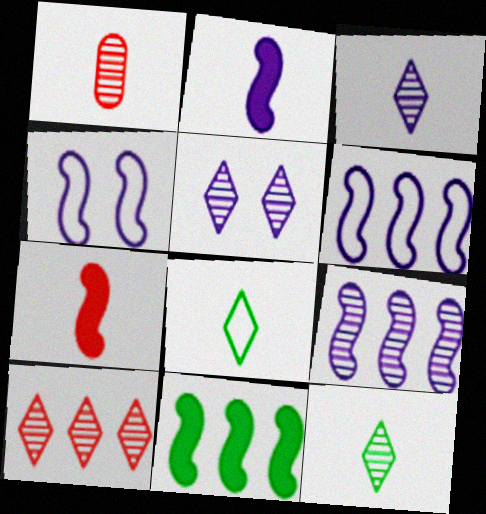[[1, 2, 8], 
[2, 4, 9], 
[5, 10, 12]]